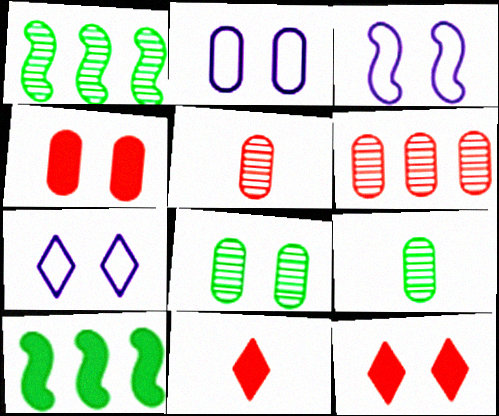[[1, 2, 11], 
[2, 3, 7], 
[2, 4, 8], 
[3, 8, 12], 
[5, 7, 10]]